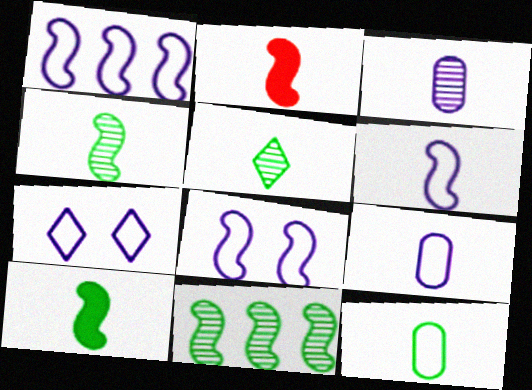[[1, 6, 8], 
[1, 7, 9], 
[2, 4, 6], 
[2, 5, 9], 
[2, 8, 11], 
[5, 10, 12]]